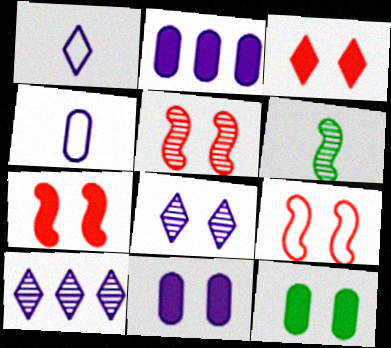[[5, 7, 9], 
[8, 9, 12]]